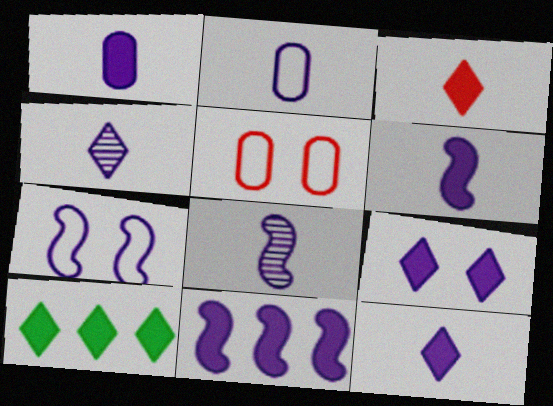[[1, 6, 12], 
[1, 9, 11], 
[2, 4, 6], 
[2, 8, 12], 
[3, 9, 10], 
[5, 8, 10], 
[7, 8, 11]]